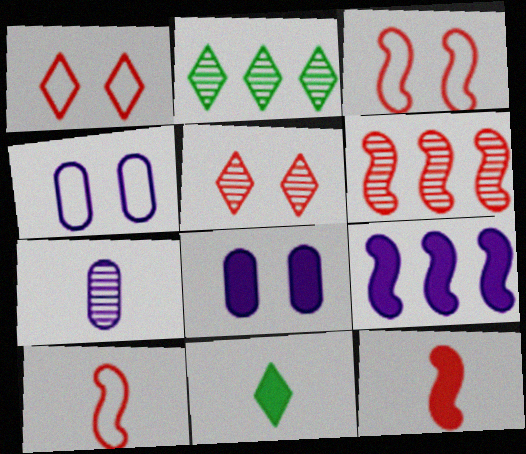[[2, 4, 12], 
[2, 8, 10], 
[3, 6, 12], 
[4, 6, 11], 
[7, 10, 11]]